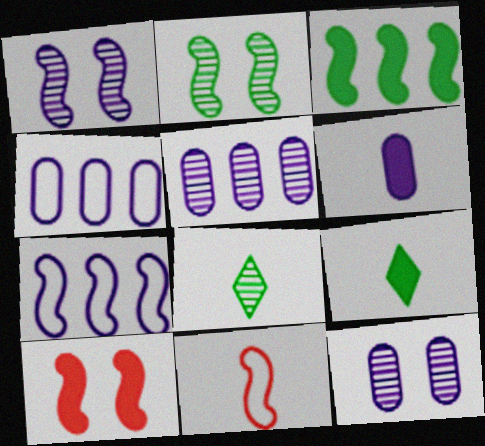[[1, 3, 11], 
[4, 6, 12], 
[4, 8, 10], 
[6, 8, 11]]